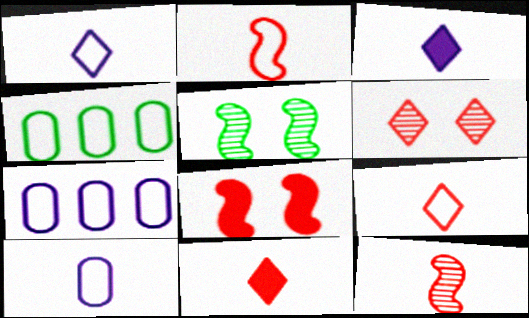[[5, 7, 11]]